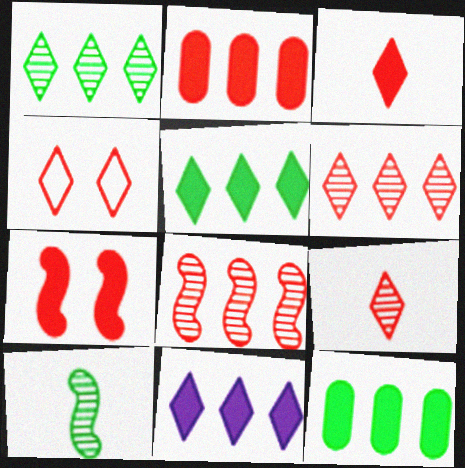[[2, 3, 7], 
[3, 4, 6]]